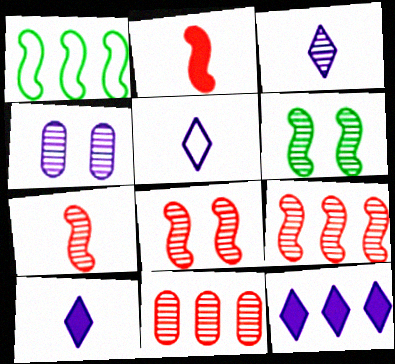[[1, 11, 12], 
[3, 5, 10], 
[3, 6, 11], 
[7, 8, 9]]